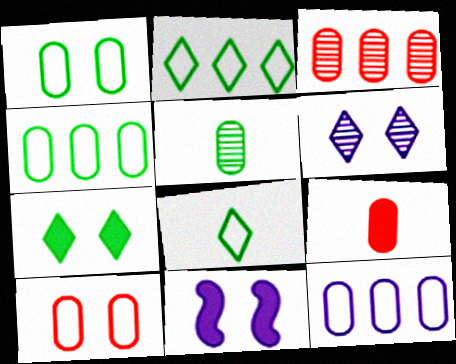[[3, 8, 11], 
[3, 9, 10]]